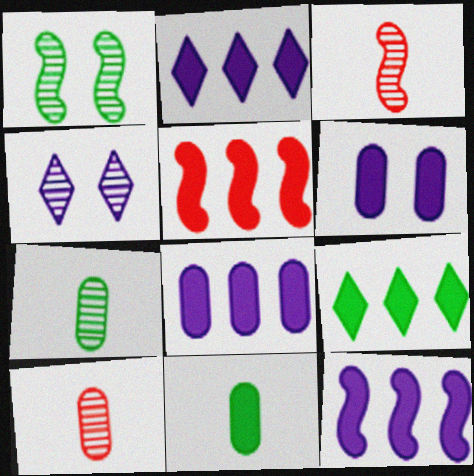[[2, 8, 12], 
[5, 8, 9]]